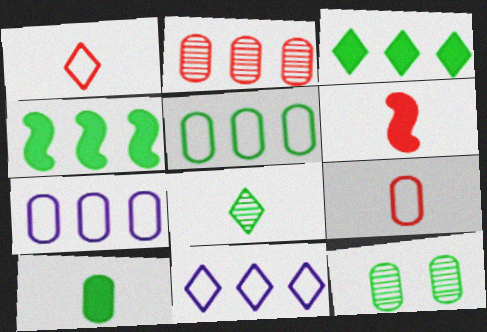[[2, 4, 11], 
[5, 10, 12], 
[6, 11, 12]]